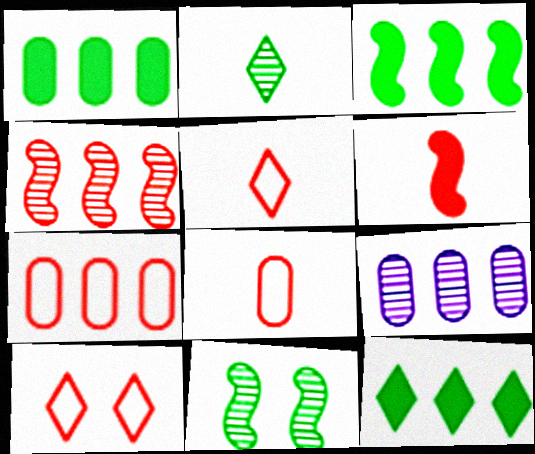[[1, 3, 12], 
[1, 7, 9]]